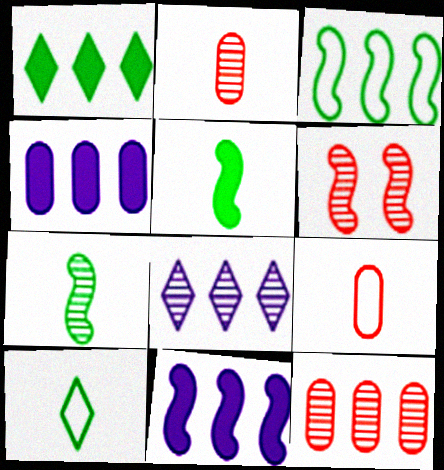[[4, 6, 10]]